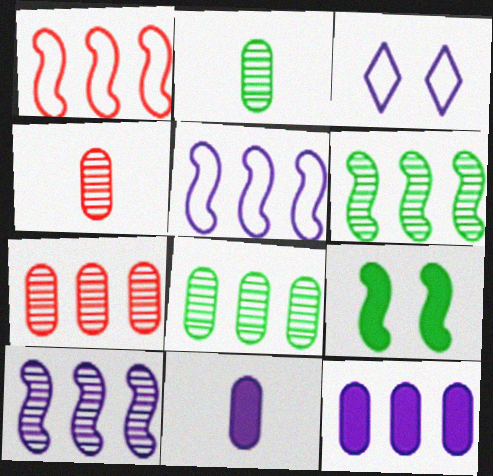[[3, 10, 11]]